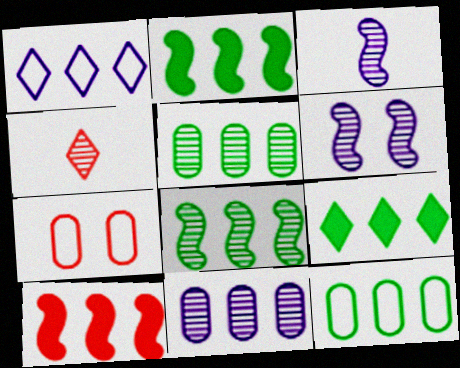[[1, 5, 10], 
[3, 7, 9], 
[4, 5, 6], 
[4, 7, 10], 
[8, 9, 12]]